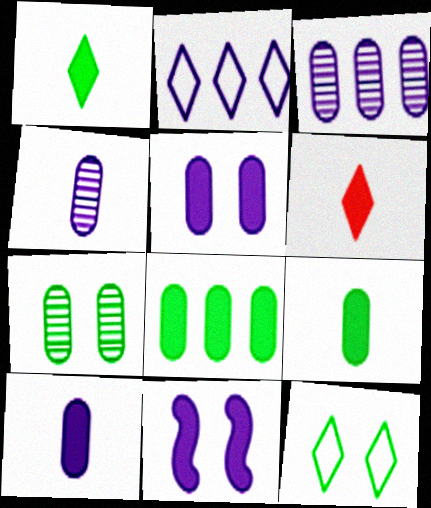[[2, 4, 11], 
[6, 8, 11]]